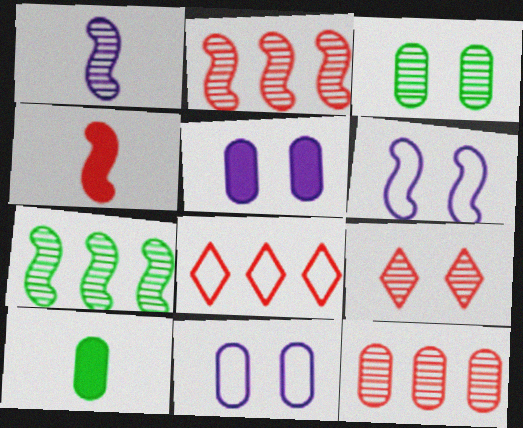[[4, 6, 7], 
[10, 11, 12]]